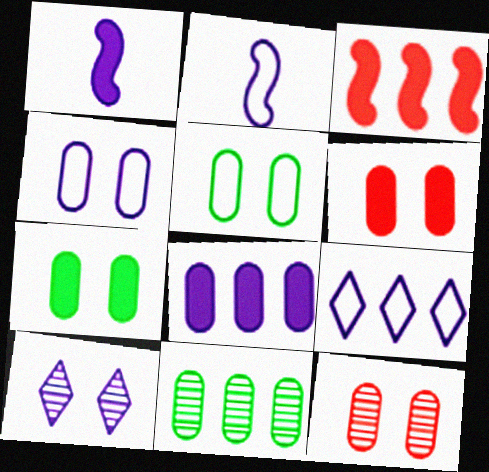[[2, 4, 9], 
[2, 8, 10], 
[3, 9, 11], 
[4, 7, 12]]